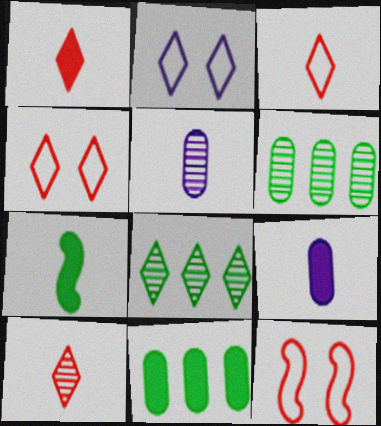[[1, 2, 8], 
[1, 3, 10], 
[1, 7, 9], 
[3, 5, 7], 
[8, 9, 12]]